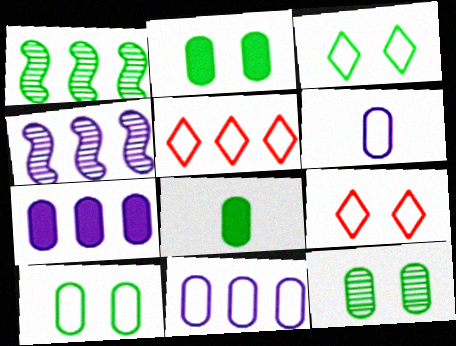[[1, 3, 8], 
[1, 5, 7], 
[2, 10, 12], 
[4, 8, 9]]